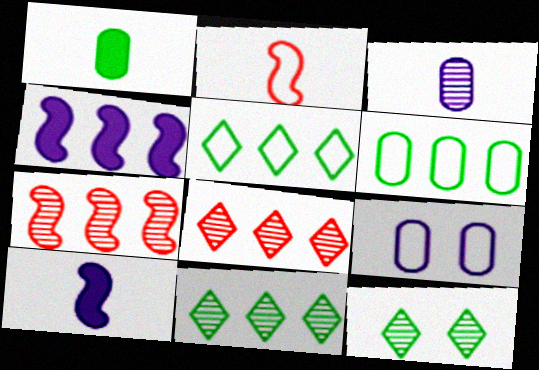[[2, 5, 9], 
[3, 7, 12], 
[4, 6, 8]]